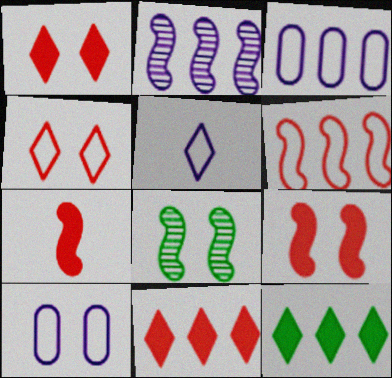[[1, 8, 10]]